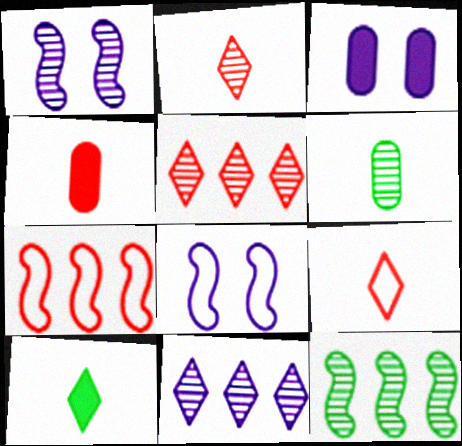[[1, 5, 6], 
[3, 9, 12]]